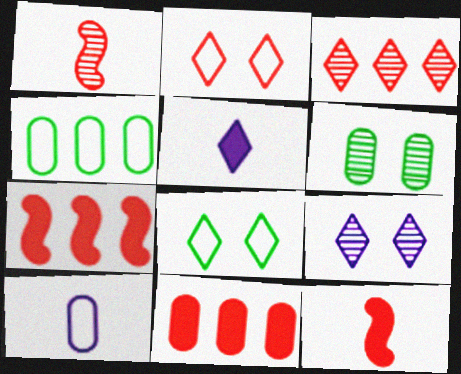[[1, 2, 11], 
[3, 5, 8], 
[4, 9, 12], 
[6, 10, 11]]